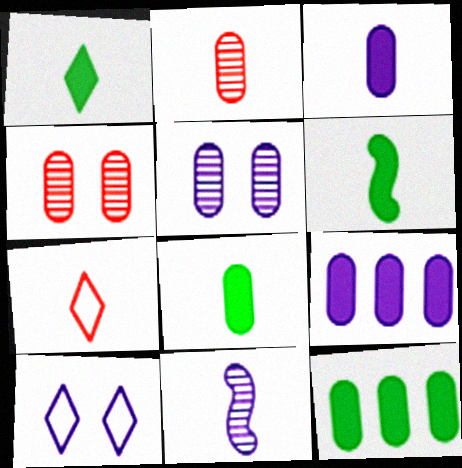[[1, 6, 8], 
[7, 8, 11], 
[9, 10, 11]]